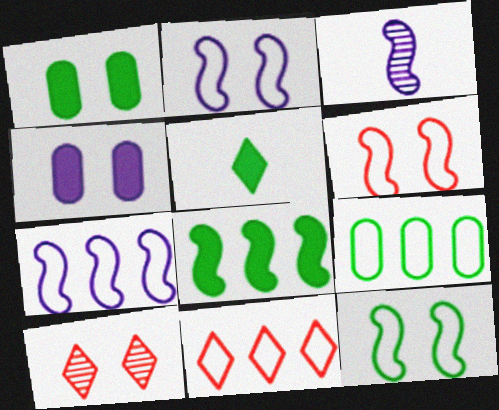[[1, 2, 10], 
[1, 3, 11], 
[1, 5, 8], 
[2, 6, 12], 
[3, 6, 8], 
[4, 10, 12], 
[7, 9, 11]]